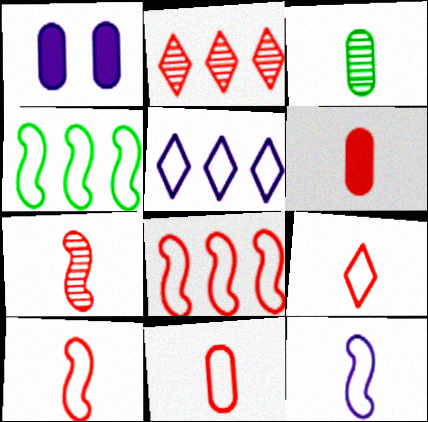[[6, 7, 9], 
[9, 10, 11]]